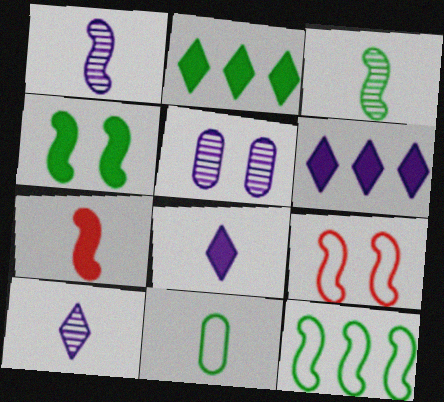[[3, 4, 12], 
[7, 10, 11]]